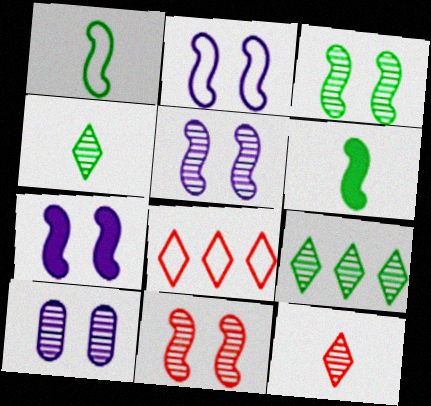[[2, 5, 7], 
[3, 5, 11], 
[6, 8, 10]]